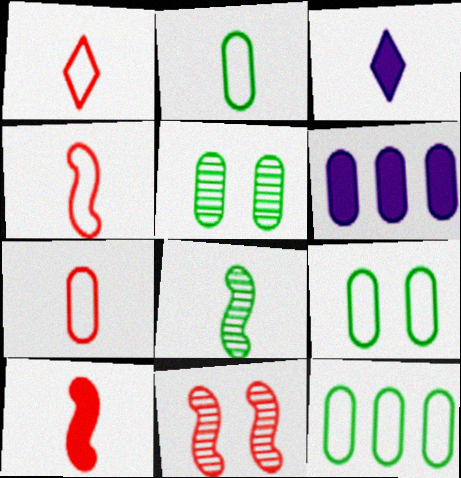[[1, 4, 7], 
[2, 9, 12], 
[3, 7, 8], 
[3, 11, 12], 
[5, 6, 7]]